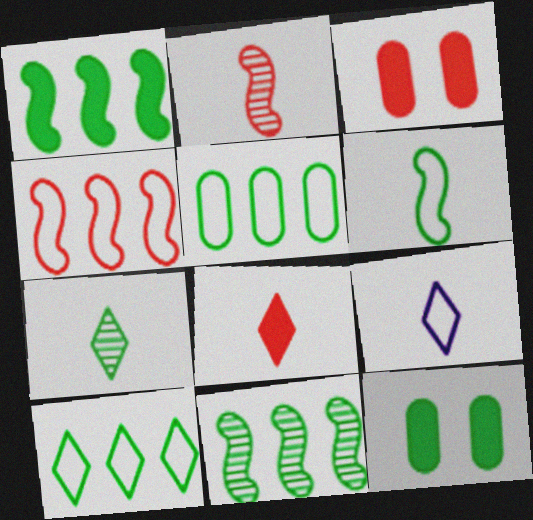[[3, 9, 11], 
[7, 8, 9]]